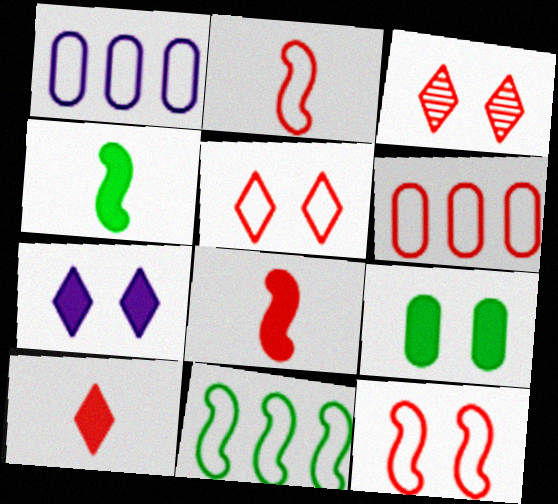[[1, 3, 4], 
[2, 5, 6], 
[3, 6, 8]]